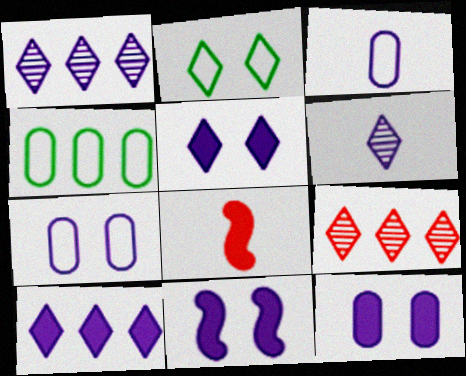[[1, 3, 11], 
[5, 11, 12]]